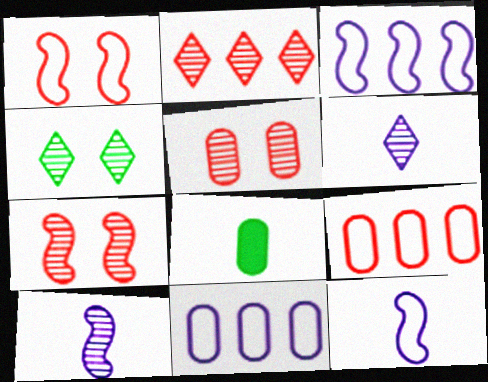[[2, 4, 6], 
[5, 8, 11]]